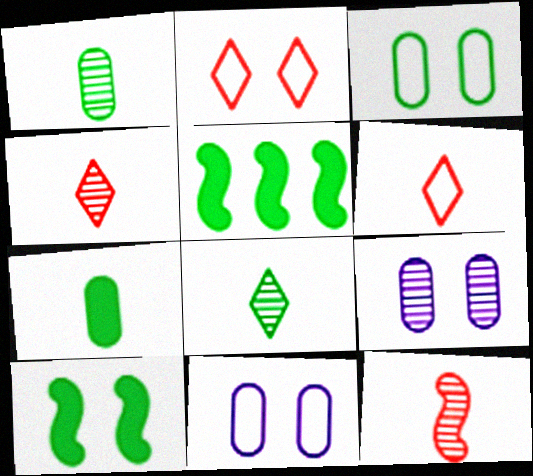[[2, 9, 10], 
[3, 5, 8], 
[4, 5, 11], 
[5, 6, 9]]